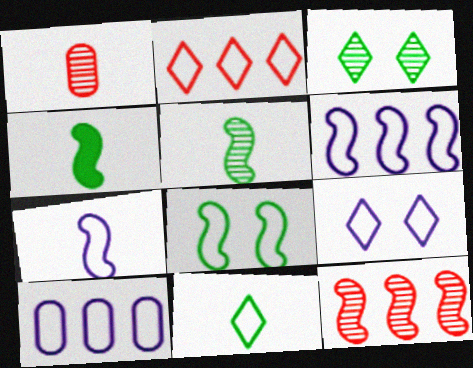[[2, 9, 11], 
[7, 9, 10]]